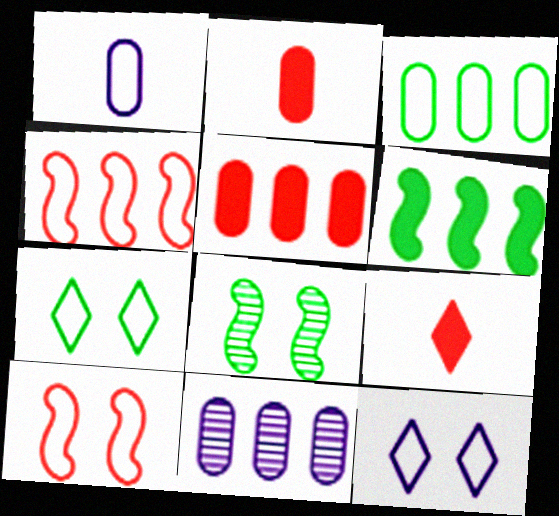[[1, 4, 7], 
[3, 5, 11]]